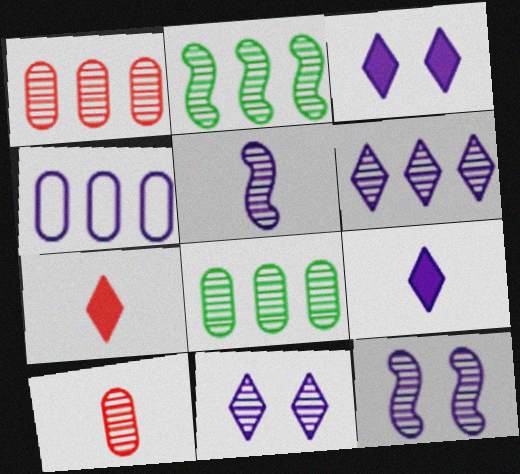[[1, 2, 6], 
[2, 10, 11], 
[3, 4, 5], 
[4, 9, 12]]